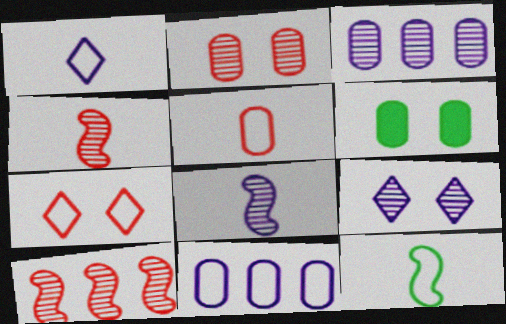[[1, 5, 12], 
[1, 6, 10], 
[3, 5, 6], 
[3, 8, 9], 
[7, 11, 12]]